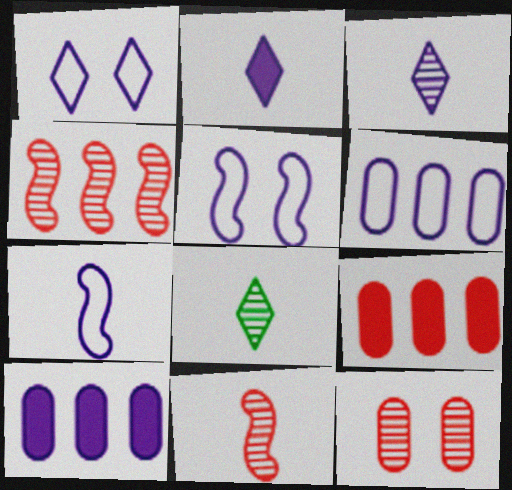[[1, 6, 7], 
[3, 5, 10], 
[5, 8, 9]]